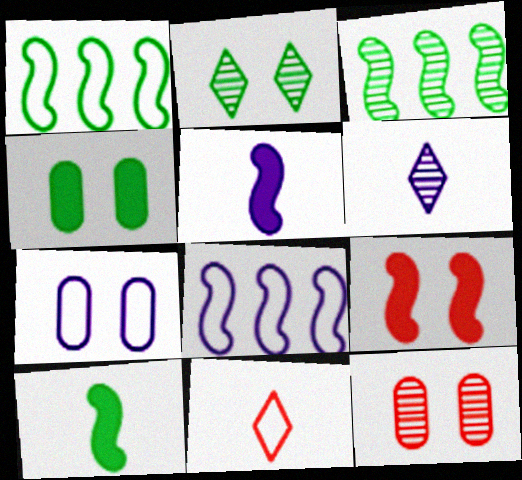[[1, 7, 11], 
[2, 7, 9], 
[3, 6, 12], 
[4, 7, 12]]